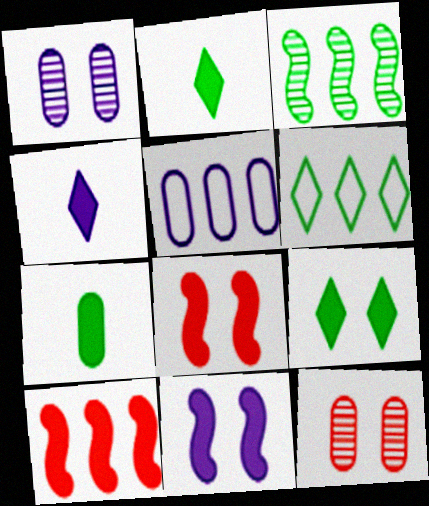[[5, 7, 12]]